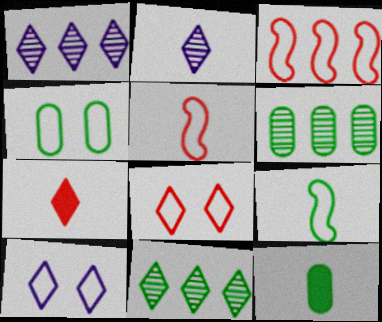[[2, 5, 12], 
[4, 6, 12], 
[7, 10, 11]]